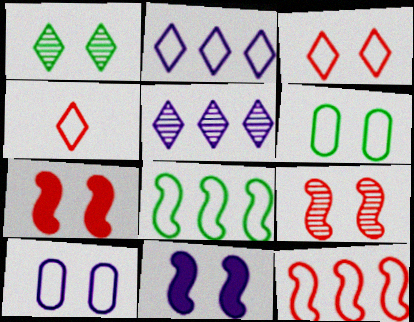[[1, 7, 10], 
[4, 8, 10]]